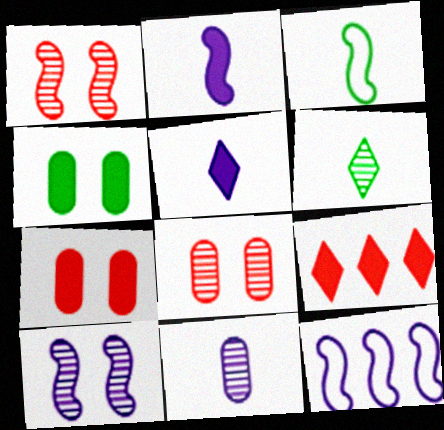[[2, 4, 9], 
[2, 10, 12], 
[6, 7, 12]]